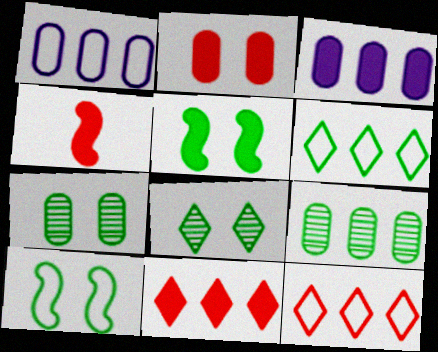[[1, 4, 8], 
[2, 4, 11]]